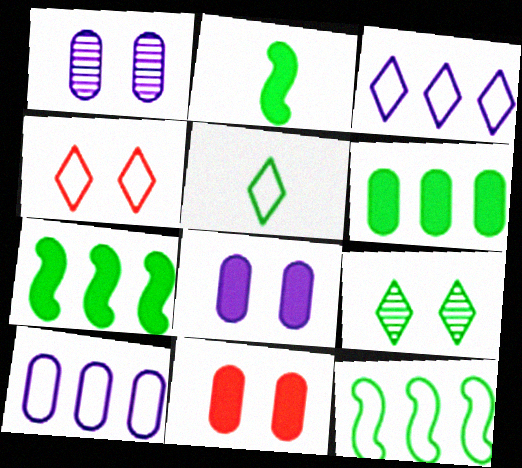[[3, 4, 5]]